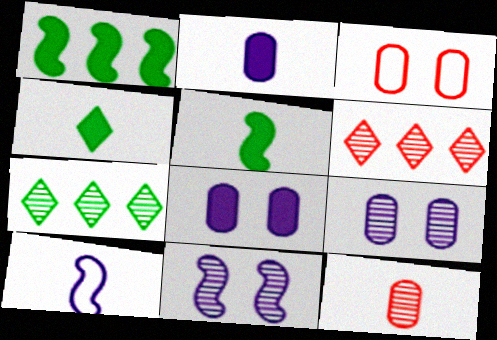[[4, 10, 12], 
[7, 11, 12]]